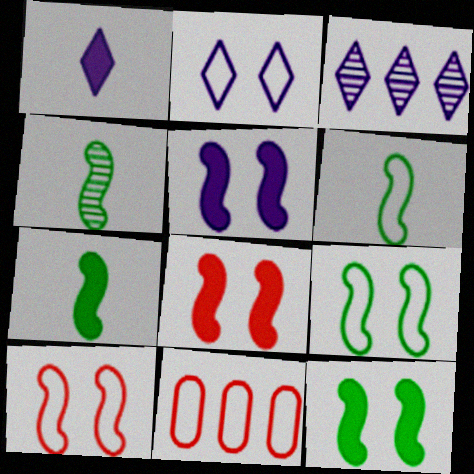[[1, 2, 3], 
[2, 6, 11], 
[4, 6, 7], 
[5, 8, 12]]